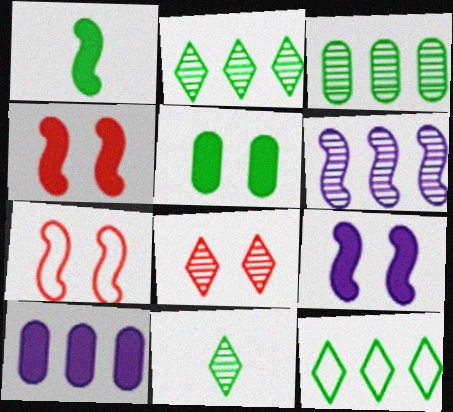[[1, 6, 7], 
[7, 10, 11]]